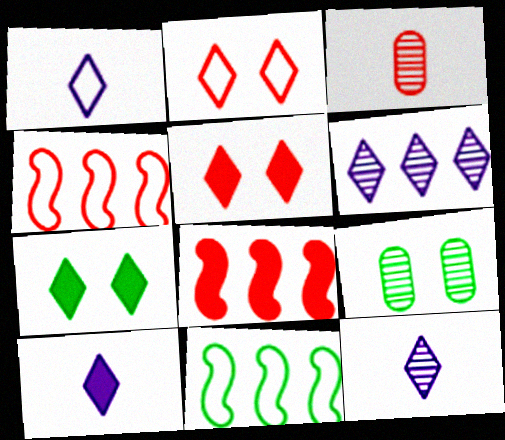[[1, 8, 9], 
[1, 10, 12], 
[2, 3, 8], 
[3, 4, 5], 
[4, 9, 10]]